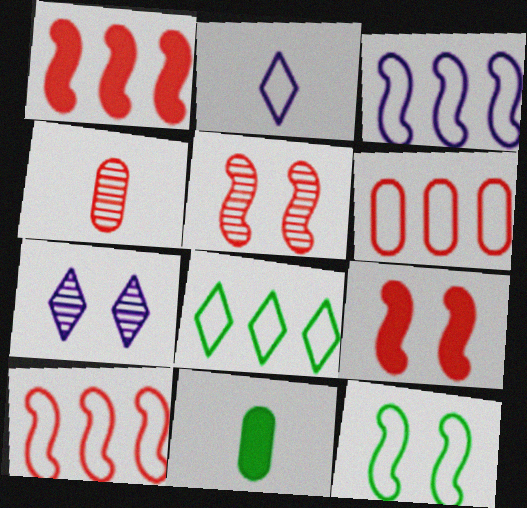[[2, 6, 12], 
[3, 6, 8], 
[7, 10, 11]]